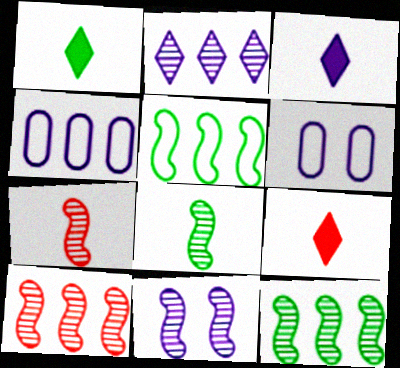[[1, 3, 9], 
[1, 6, 10], 
[3, 4, 11], 
[6, 9, 12], 
[7, 11, 12], 
[8, 10, 11]]